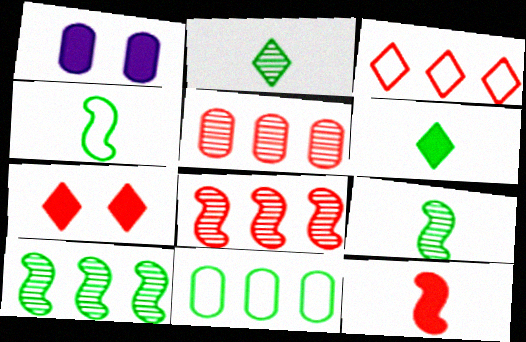[[1, 3, 9]]